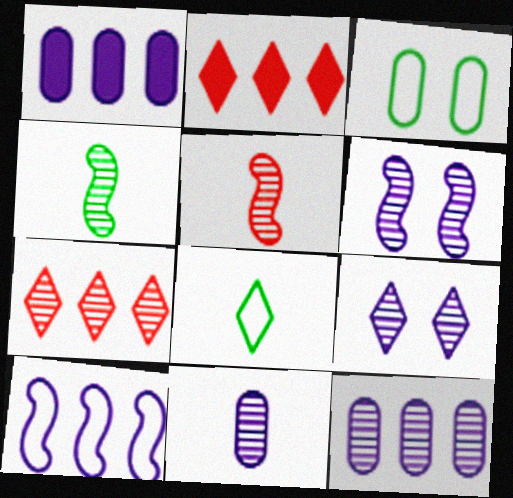[[2, 8, 9]]